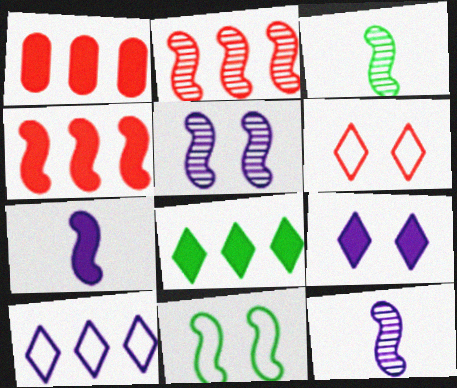[[2, 3, 5], 
[2, 7, 11], 
[4, 11, 12]]